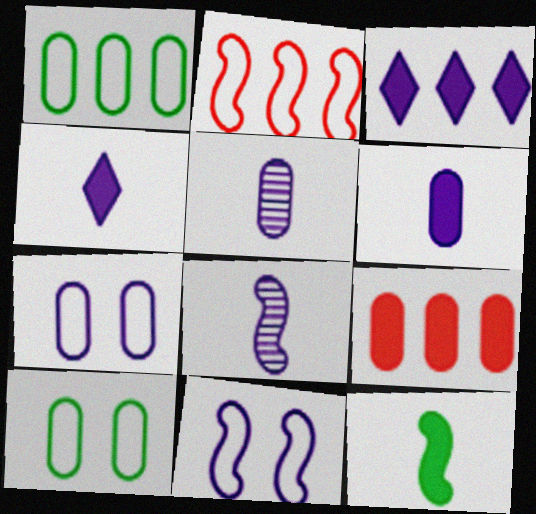[[3, 5, 11], 
[3, 7, 8], 
[5, 9, 10]]